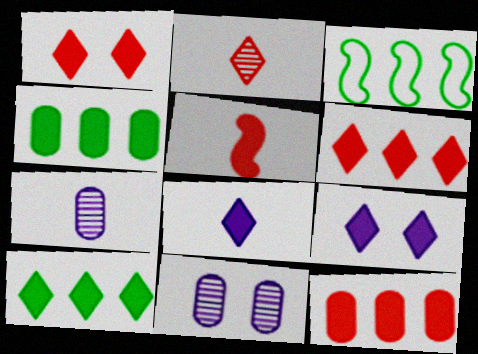[[1, 3, 7], 
[1, 5, 12], 
[1, 8, 10], 
[4, 5, 9]]